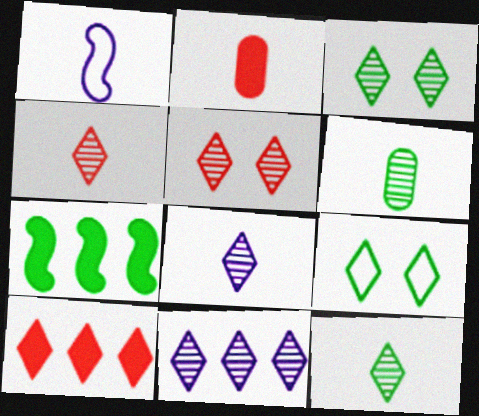[[1, 2, 12], 
[3, 4, 11], 
[4, 8, 12], 
[5, 11, 12], 
[6, 7, 9], 
[8, 9, 10]]